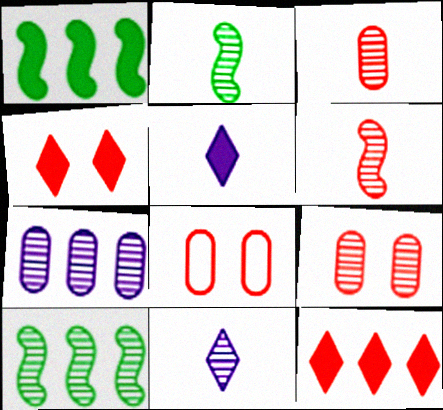[[1, 8, 11], 
[2, 3, 11], 
[5, 8, 10], 
[6, 8, 12], 
[9, 10, 11]]